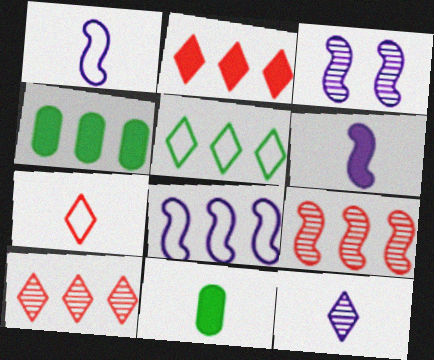[[3, 4, 7], 
[3, 6, 8], 
[4, 8, 10]]